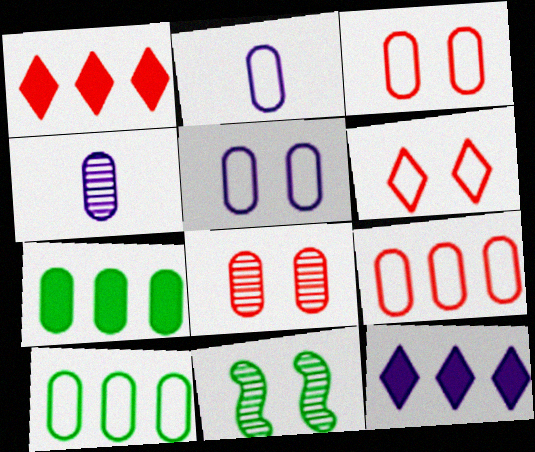[[1, 2, 11], 
[2, 3, 10], 
[2, 7, 8], 
[3, 4, 7]]